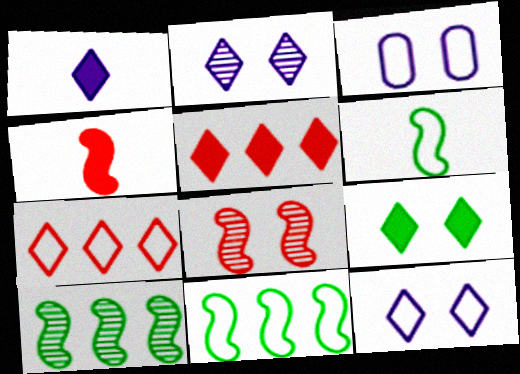[[1, 5, 9], 
[3, 6, 7], 
[3, 8, 9]]